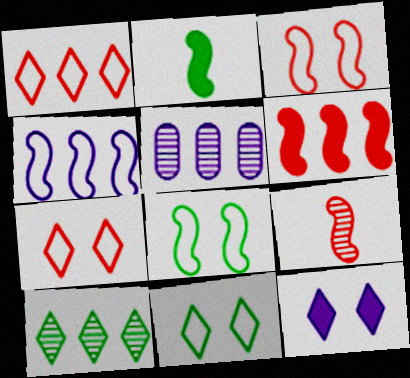[[2, 5, 7], 
[3, 6, 9]]